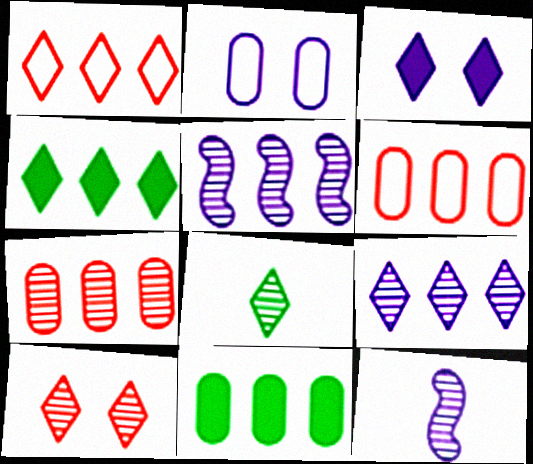[[1, 3, 8], 
[1, 4, 9], 
[1, 5, 11], 
[4, 5, 6], 
[8, 9, 10]]